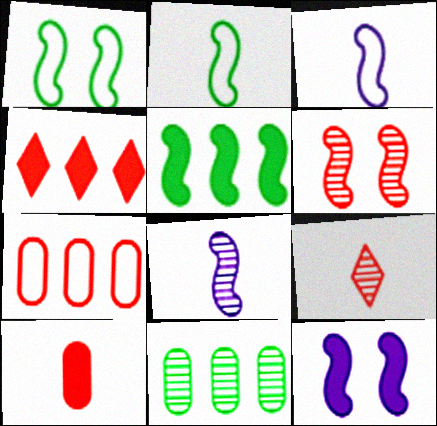[[1, 6, 12], 
[3, 5, 6]]